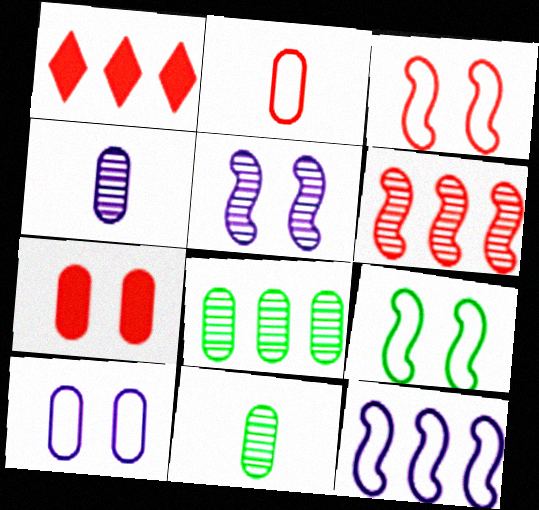[[1, 4, 9], 
[1, 8, 12]]